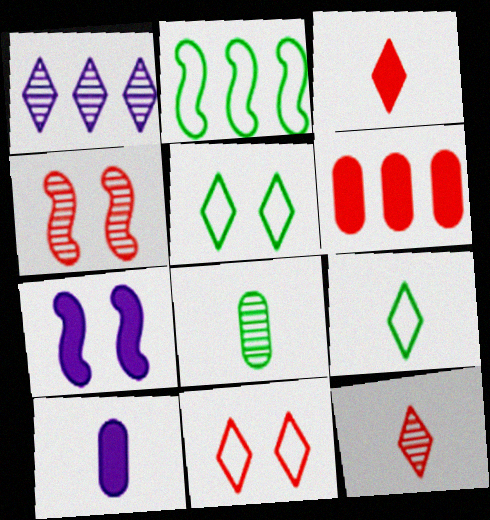[[1, 2, 6], 
[1, 3, 5], 
[1, 4, 8]]